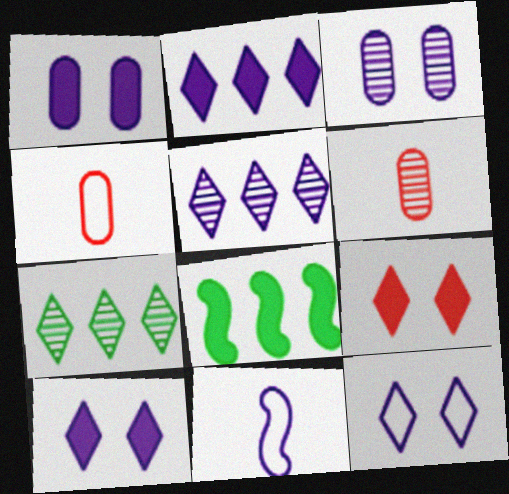[[1, 5, 11], 
[2, 3, 11], 
[6, 8, 12]]